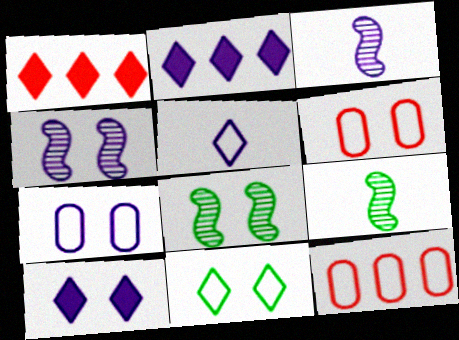[[1, 7, 9], 
[2, 3, 7], 
[2, 6, 9], 
[4, 7, 10], 
[6, 8, 10], 
[9, 10, 12]]